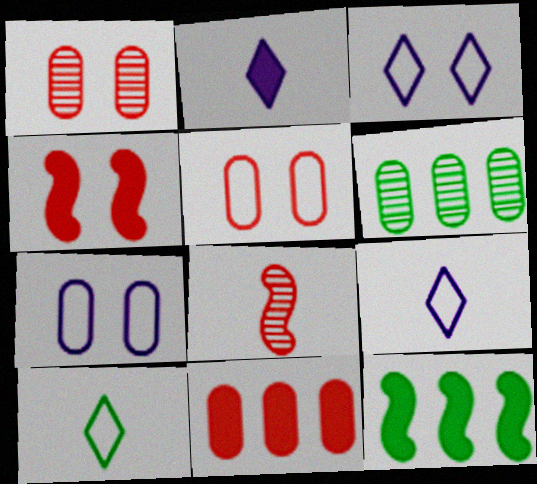[[1, 9, 12], 
[4, 6, 9]]